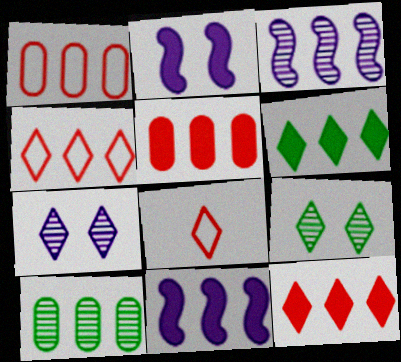[[1, 3, 6], 
[2, 8, 10], 
[4, 10, 11], 
[5, 6, 11], 
[6, 7, 8]]